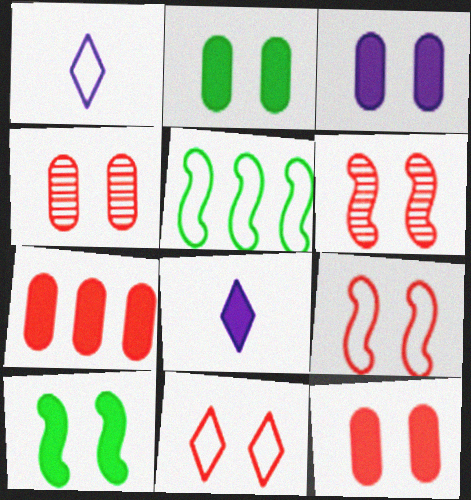[[2, 3, 12], 
[4, 5, 8], 
[6, 11, 12], 
[7, 8, 10]]